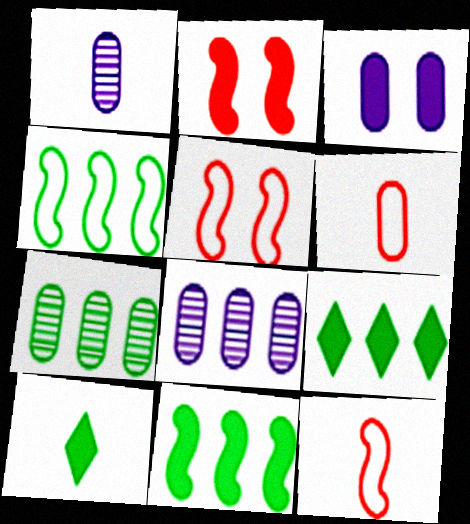[[1, 5, 9], 
[1, 10, 12], 
[3, 6, 7], 
[4, 7, 9], 
[5, 8, 10]]